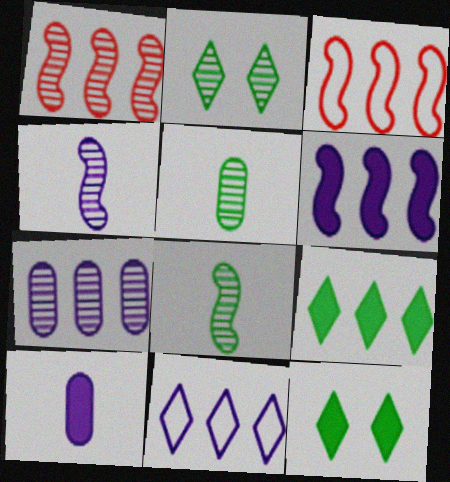[[2, 3, 10], 
[3, 7, 9], 
[6, 7, 11]]